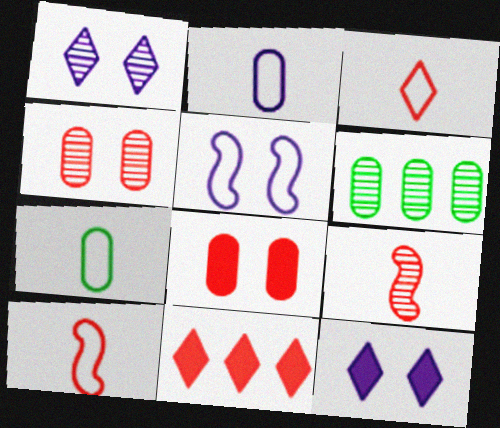[[1, 6, 9], 
[2, 6, 8], 
[4, 10, 11], 
[6, 10, 12]]